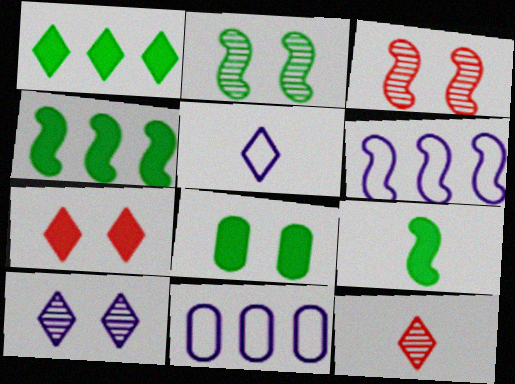[[1, 8, 9], 
[3, 6, 9], 
[6, 8, 12]]